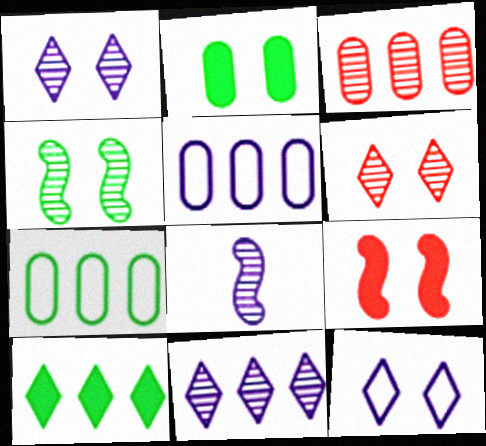[]